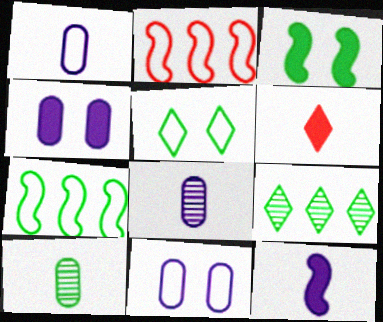[[1, 2, 5]]